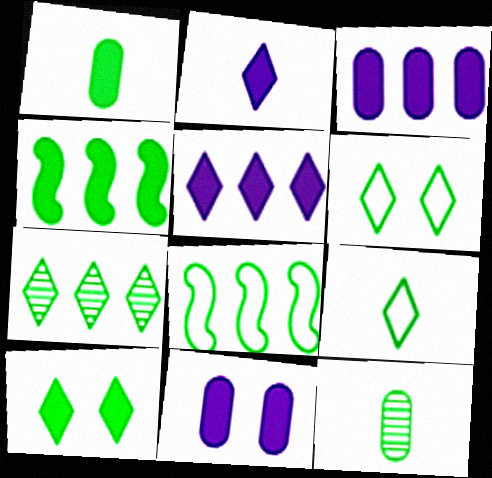[[1, 4, 10], 
[4, 6, 12], 
[7, 9, 10], 
[8, 10, 12]]